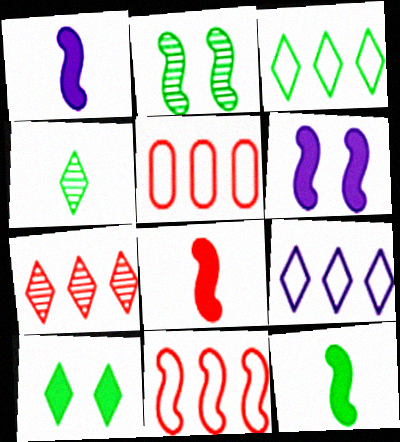[[1, 2, 11], 
[1, 8, 12], 
[3, 4, 10], 
[4, 5, 6]]